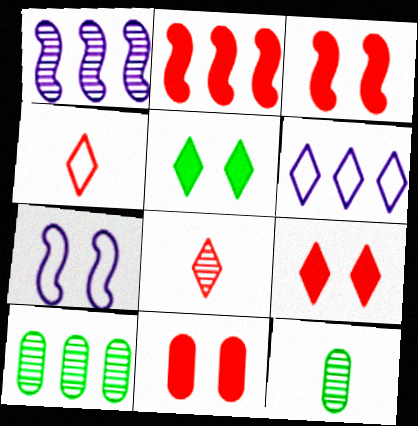[[2, 6, 10], 
[3, 6, 12], 
[3, 9, 11], 
[5, 6, 8]]